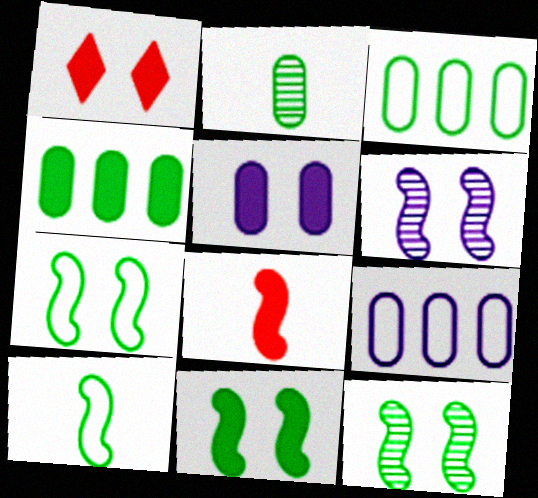[[1, 5, 11], 
[7, 11, 12]]